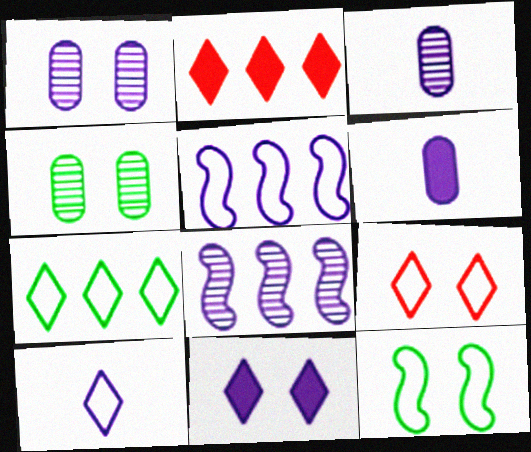[[2, 3, 12], 
[3, 5, 11], 
[7, 9, 10]]